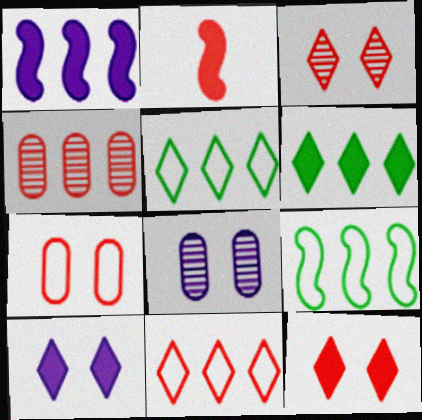[[1, 4, 5], 
[2, 5, 8]]